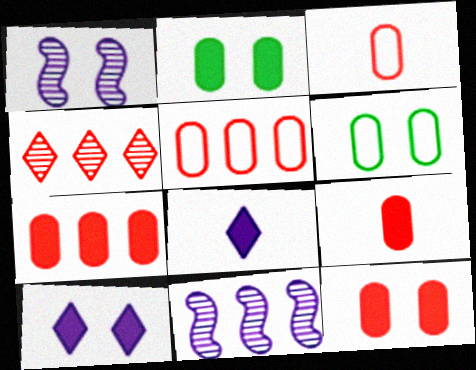[[7, 9, 12]]